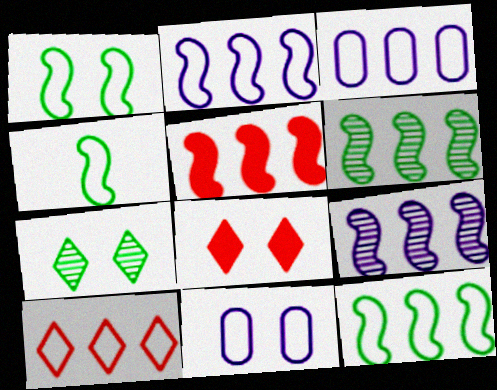[[1, 4, 12], 
[2, 5, 6], 
[3, 10, 12], 
[4, 10, 11], 
[5, 9, 12]]